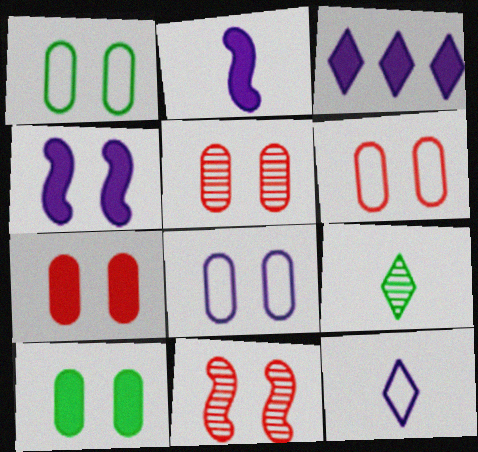[[1, 6, 8], 
[5, 6, 7], 
[5, 8, 10]]